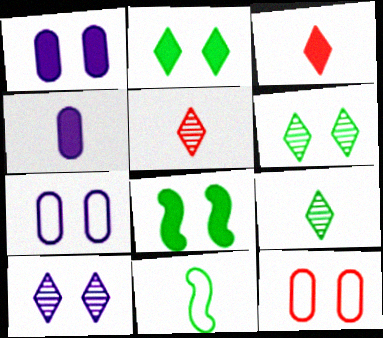[[4, 5, 11], 
[8, 10, 12]]